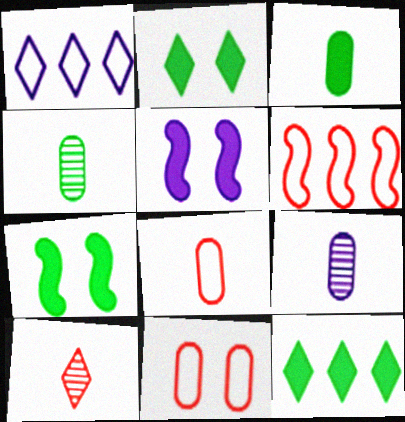[[1, 2, 10], 
[1, 5, 9], 
[2, 6, 9], 
[3, 7, 12], 
[3, 8, 9]]